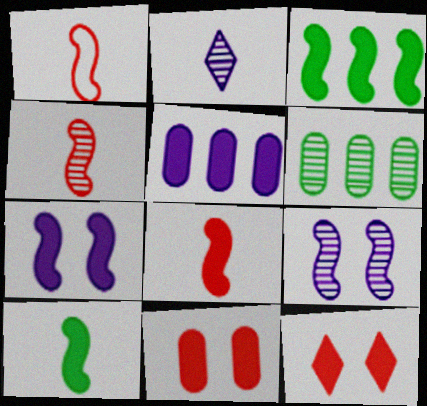[[1, 3, 9], 
[1, 4, 8], 
[3, 7, 8], 
[5, 10, 12]]